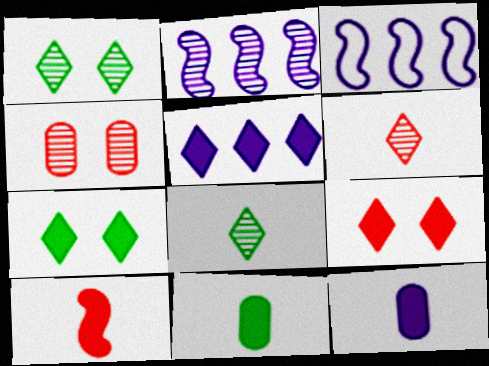[[2, 4, 8]]